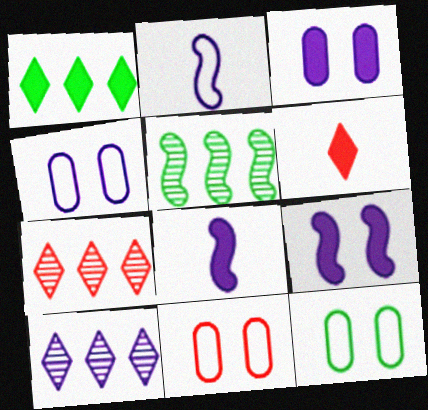[[2, 3, 10], 
[4, 5, 6], 
[4, 8, 10], 
[4, 11, 12], 
[7, 8, 12]]